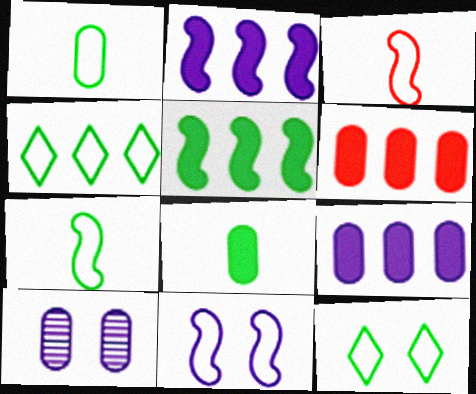[[1, 6, 10]]